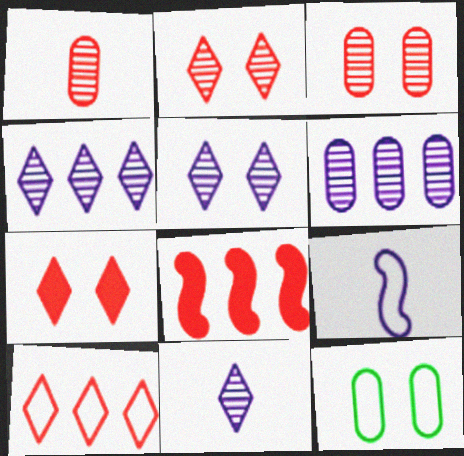[[4, 5, 11], 
[8, 11, 12], 
[9, 10, 12]]